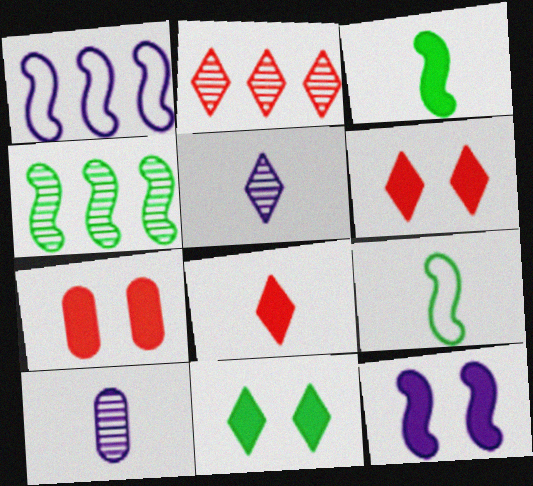[[7, 11, 12], 
[8, 9, 10]]